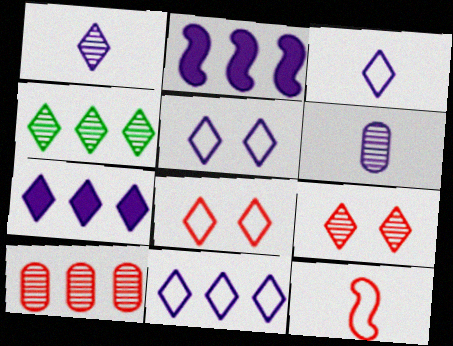[[1, 4, 9], 
[1, 5, 7], 
[2, 5, 6], 
[3, 5, 11]]